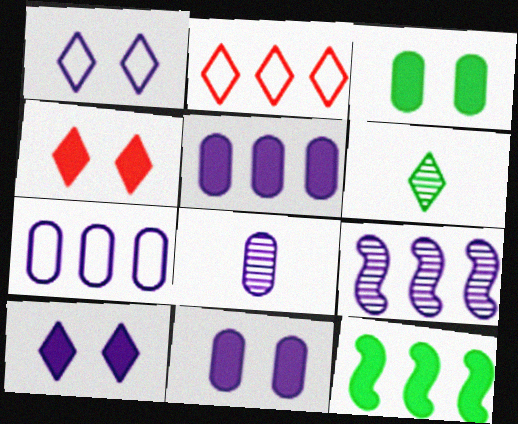[[2, 6, 10], 
[7, 8, 11]]